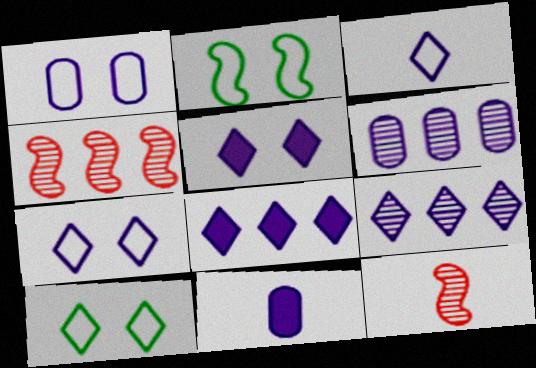[[1, 6, 11], 
[3, 5, 9], 
[4, 10, 11]]